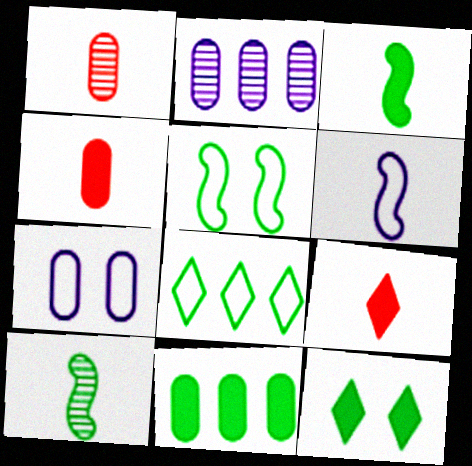[[1, 7, 11], 
[2, 5, 9], 
[3, 11, 12]]